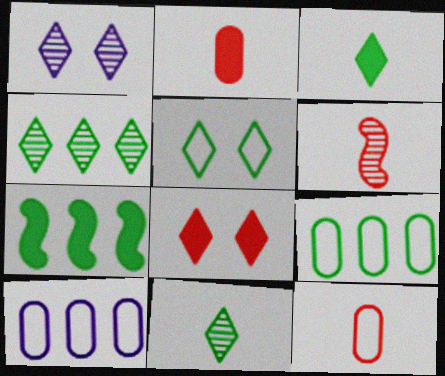[[1, 5, 8], 
[1, 7, 12], 
[3, 4, 5], 
[4, 7, 9]]